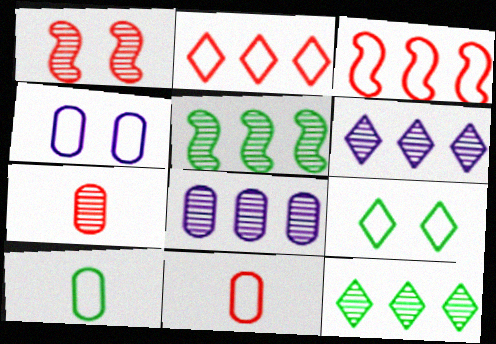[]